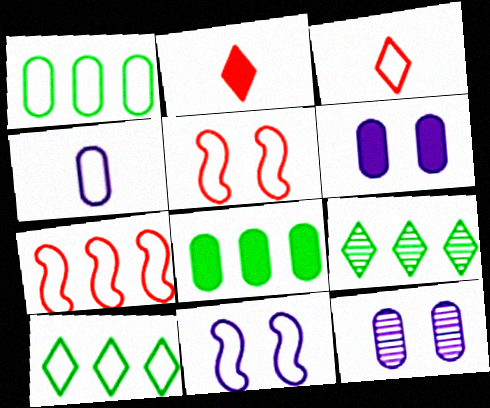[[1, 3, 11], 
[4, 5, 10]]